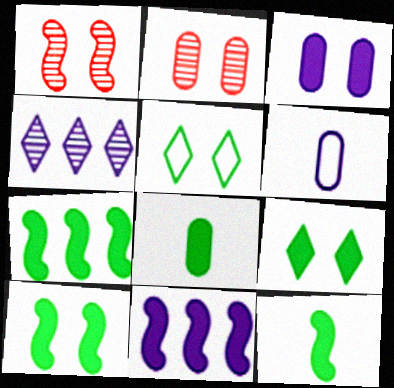[[1, 3, 5], 
[7, 8, 9], 
[7, 10, 12]]